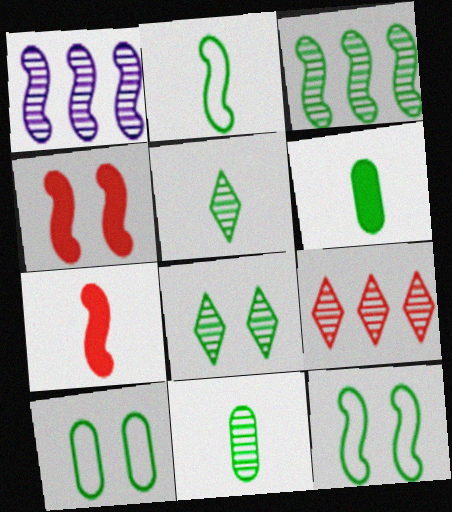[[1, 2, 4], 
[1, 7, 12], 
[2, 5, 6], 
[3, 8, 11]]